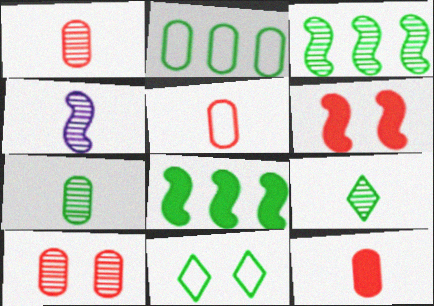[[1, 4, 9], 
[1, 5, 12], 
[7, 8, 11]]